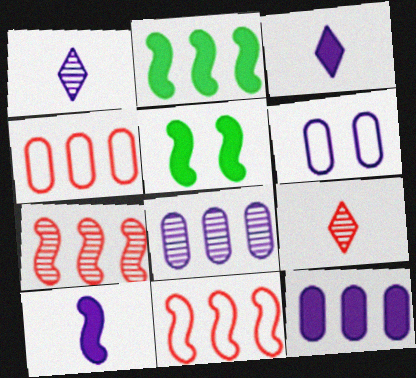[[1, 4, 5], 
[2, 6, 9]]